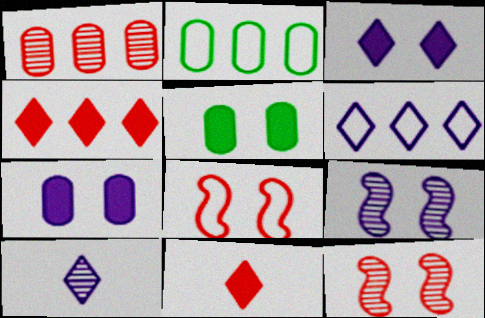[[1, 8, 11], 
[2, 9, 11], 
[3, 6, 10]]